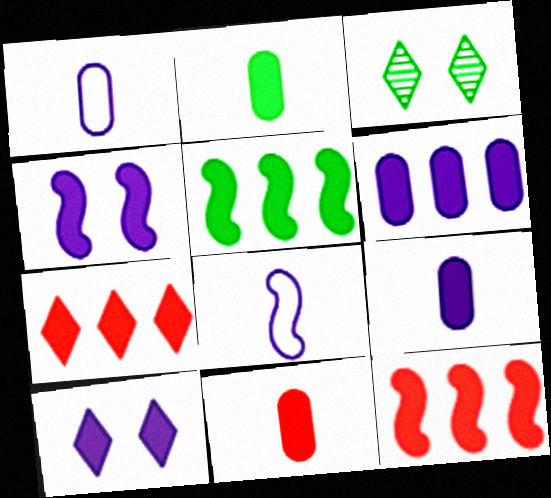[[1, 3, 12], 
[2, 4, 7], 
[2, 9, 11], 
[2, 10, 12], 
[5, 6, 7], 
[5, 10, 11]]